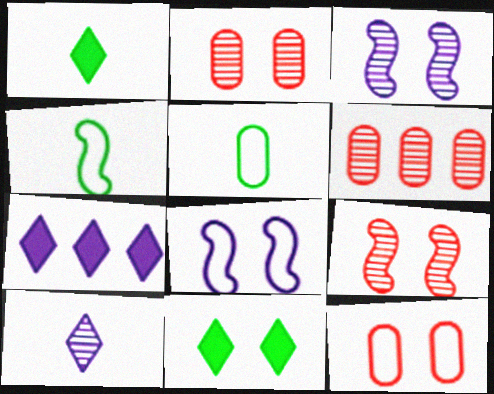[[1, 6, 8], 
[2, 4, 7], 
[2, 8, 11], 
[3, 11, 12], 
[5, 7, 9]]